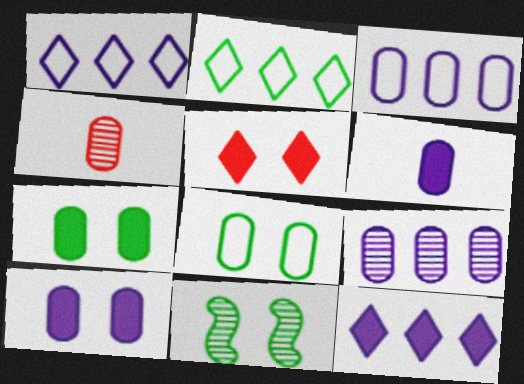[[3, 4, 7]]